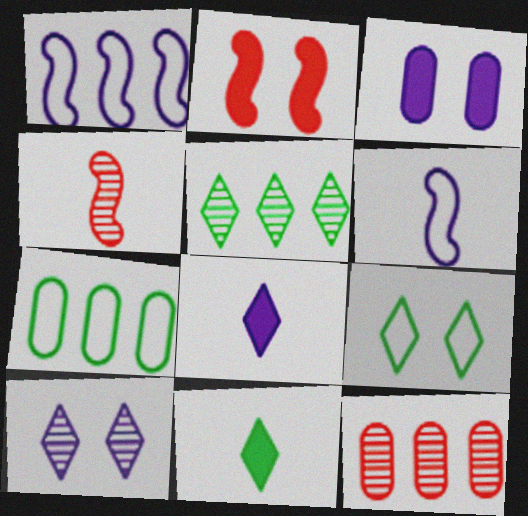[[5, 9, 11]]